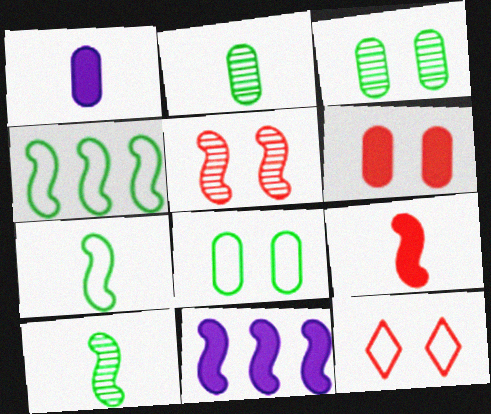[[2, 11, 12], 
[5, 6, 12], 
[5, 7, 11]]